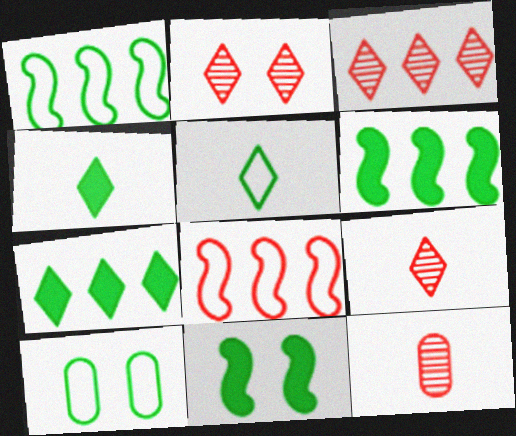[[1, 5, 10], 
[2, 3, 9]]